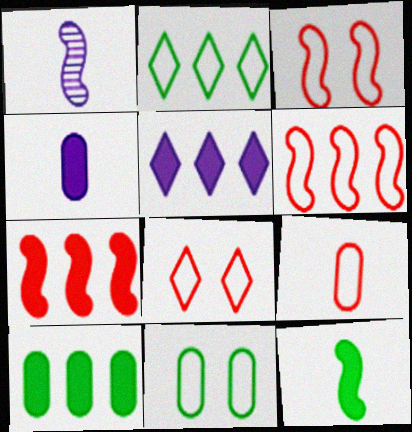[[1, 8, 10], 
[5, 7, 10], 
[6, 8, 9]]